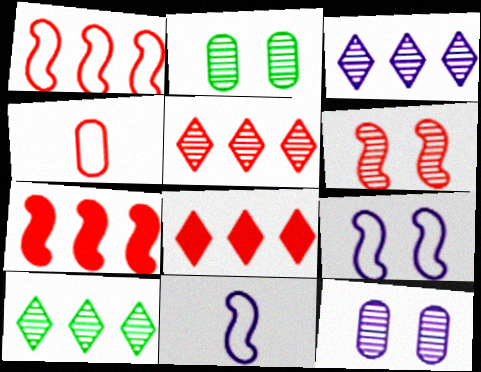[[2, 8, 11], 
[3, 5, 10], 
[4, 6, 8]]